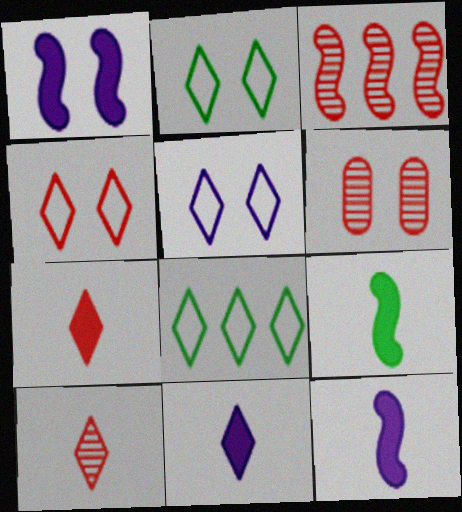[[1, 2, 6], 
[2, 4, 5], 
[3, 6, 10], 
[6, 8, 12]]